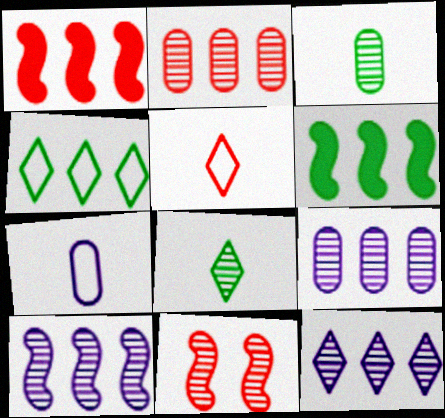[[1, 4, 9], 
[3, 11, 12], 
[8, 9, 11], 
[9, 10, 12]]